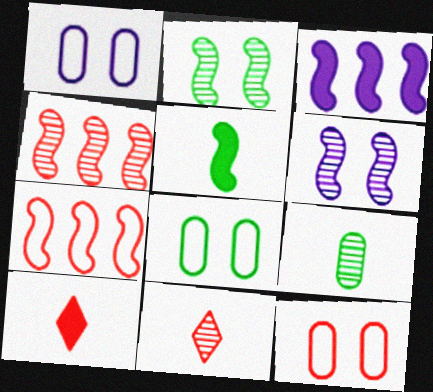[[1, 8, 12], 
[3, 8, 11], 
[4, 10, 12], 
[5, 6, 7]]